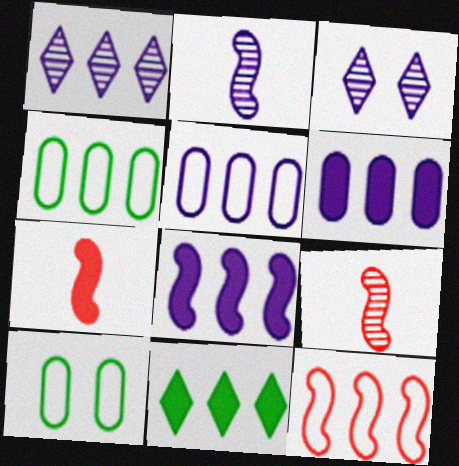[[1, 5, 8], 
[1, 7, 10], 
[3, 4, 7]]